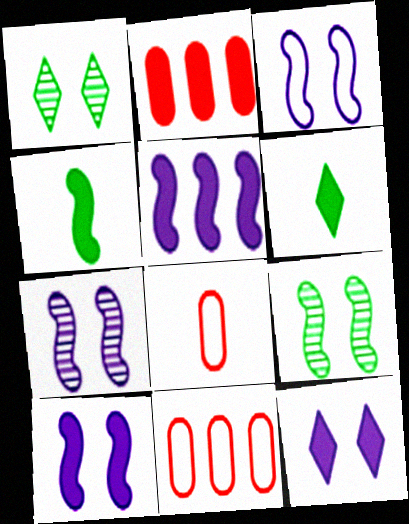[[1, 5, 8], 
[2, 4, 12], 
[2, 6, 10], 
[3, 7, 10], 
[6, 7, 11]]